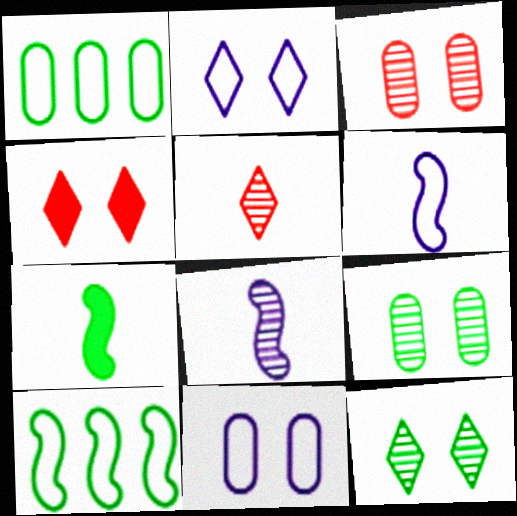[[1, 4, 8], 
[1, 7, 12], 
[2, 4, 12]]